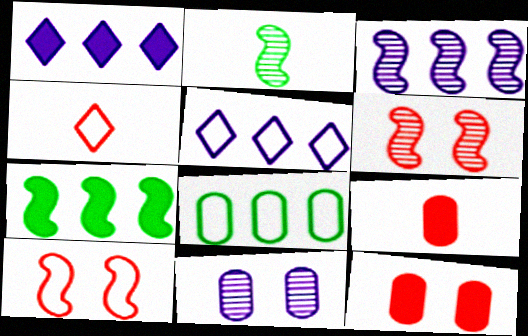[[2, 3, 6], 
[2, 5, 12], 
[4, 7, 11], 
[8, 9, 11]]